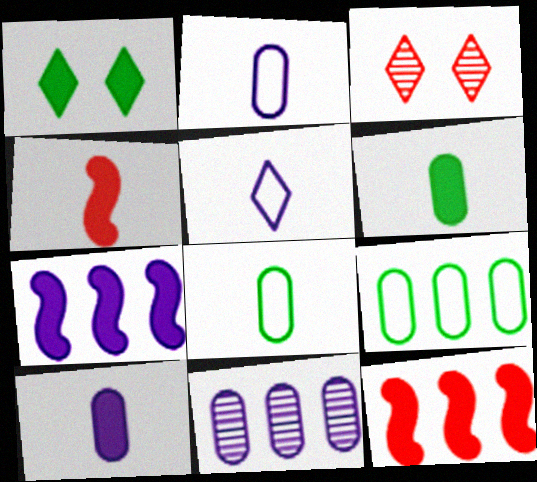[[1, 10, 12], 
[3, 7, 8]]